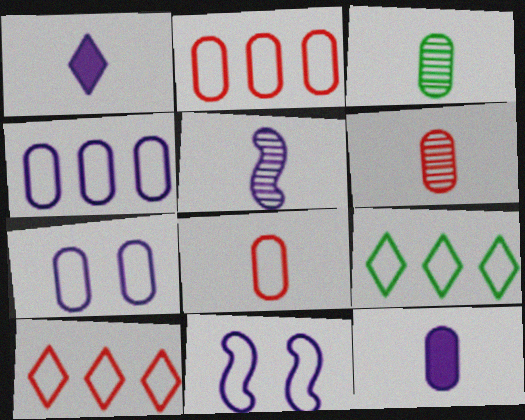[[3, 8, 12], 
[8, 9, 11]]